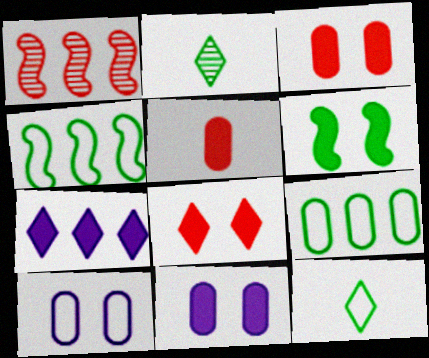[[1, 7, 9], 
[1, 11, 12], 
[2, 6, 9], 
[5, 6, 7], 
[6, 8, 11]]